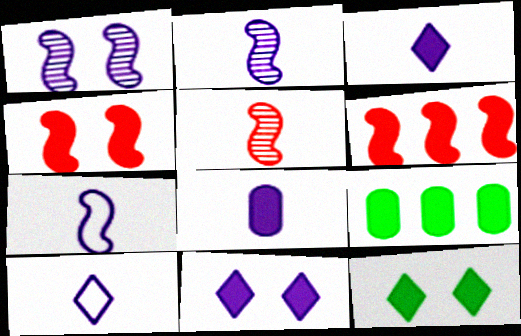[[2, 8, 10], 
[3, 4, 9], 
[6, 8, 12]]